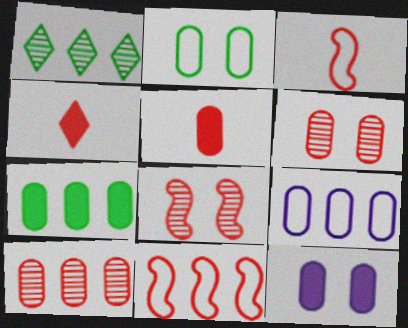[[1, 3, 12], 
[2, 6, 12], 
[4, 6, 11], 
[5, 7, 12], 
[7, 9, 10]]